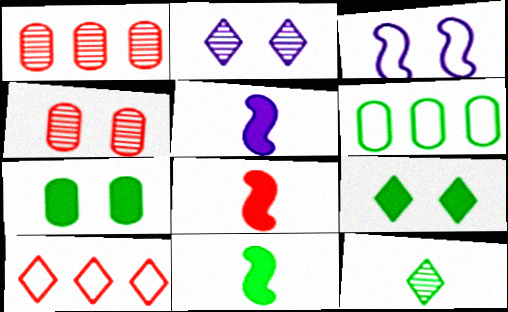[[2, 6, 8], 
[3, 4, 9], 
[4, 8, 10], 
[5, 8, 11]]